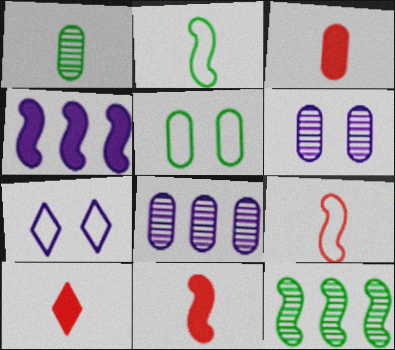[[3, 5, 8], 
[3, 7, 12], 
[3, 10, 11]]